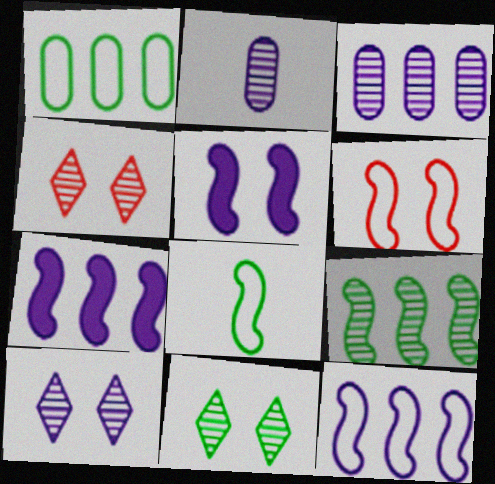[[2, 4, 9], 
[4, 10, 11], 
[6, 8, 12]]